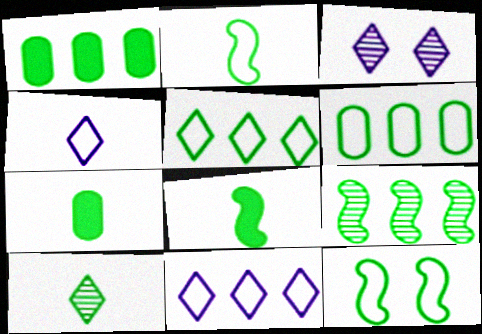[[1, 5, 9], 
[1, 10, 12], 
[2, 7, 10], 
[8, 9, 12]]